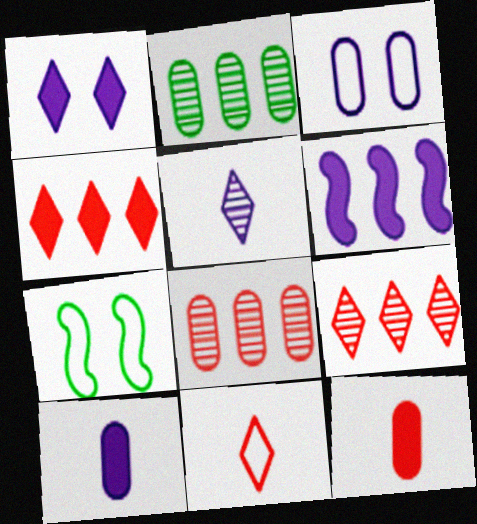[[1, 6, 10], 
[2, 3, 12], 
[3, 5, 6], 
[7, 9, 10]]